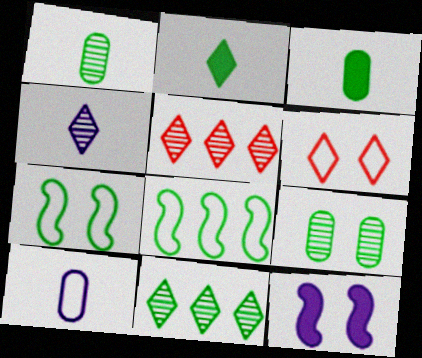[[2, 8, 9], 
[3, 7, 11], 
[6, 8, 10], 
[6, 9, 12]]